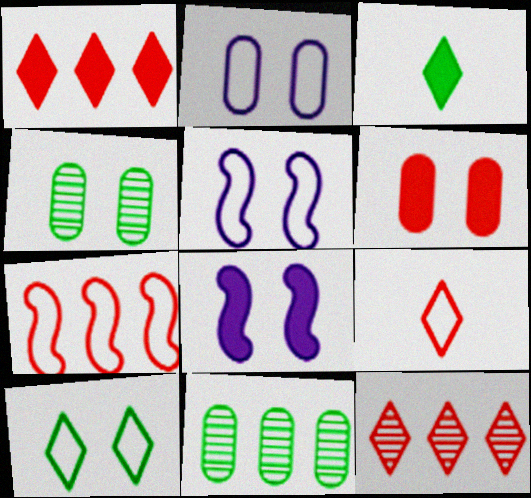[[2, 4, 6], 
[8, 9, 11]]